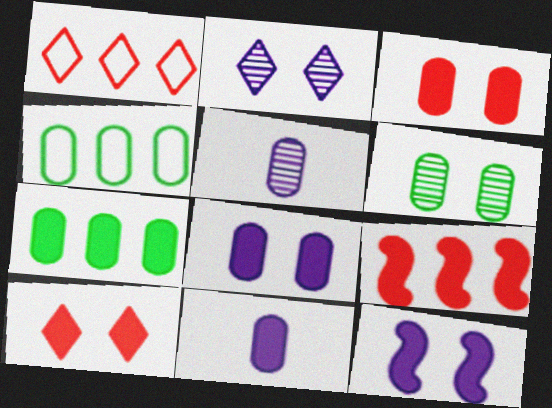[[3, 4, 5], 
[3, 7, 11]]